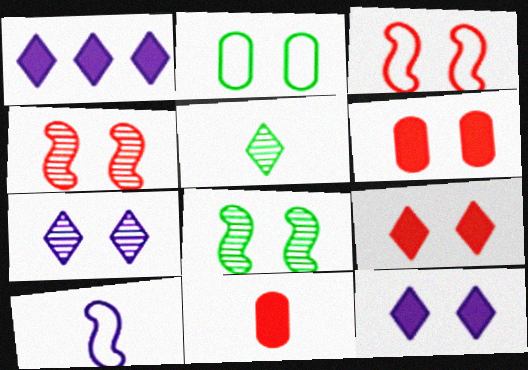[[2, 4, 12], 
[5, 10, 11]]